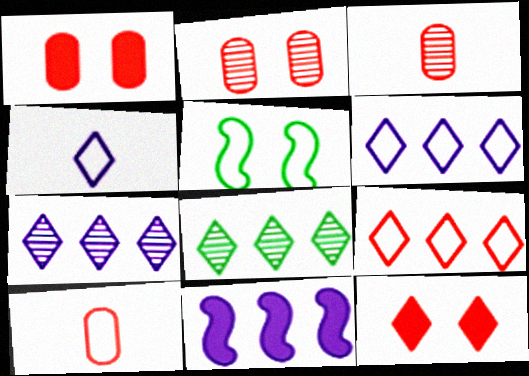[[4, 8, 12], 
[5, 6, 10]]